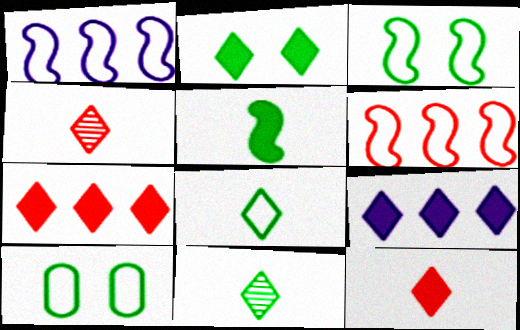[[2, 9, 12]]